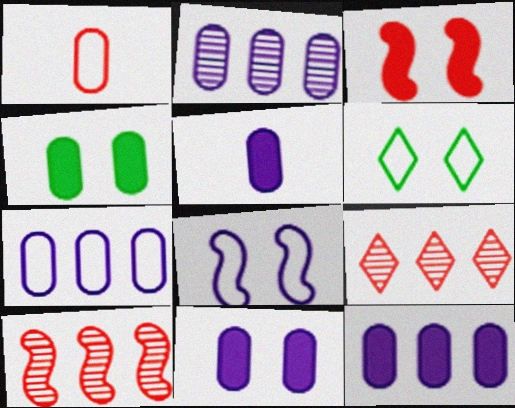[[1, 2, 4], 
[1, 3, 9], 
[2, 7, 12], 
[5, 6, 10], 
[5, 11, 12]]